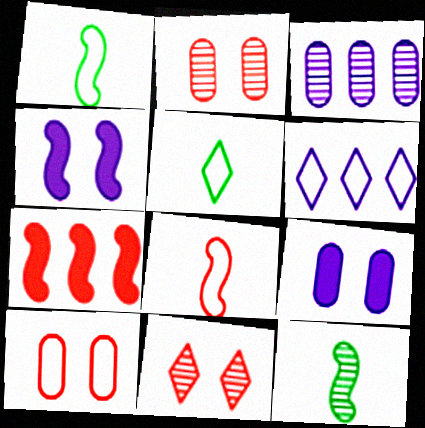[[1, 6, 10], 
[3, 11, 12]]